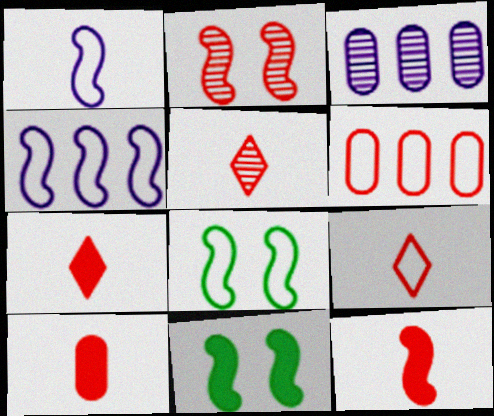[[2, 6, 7], 
[3, 7, 8], 
[3, 9, 11], 
[5, 7, 9], 
[7, 10, 12]]